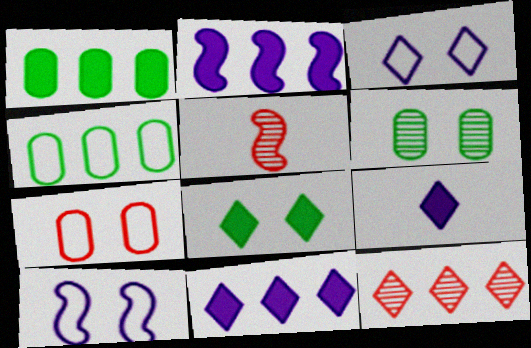[[1, 3, 5], 
[2, 4, 12]]